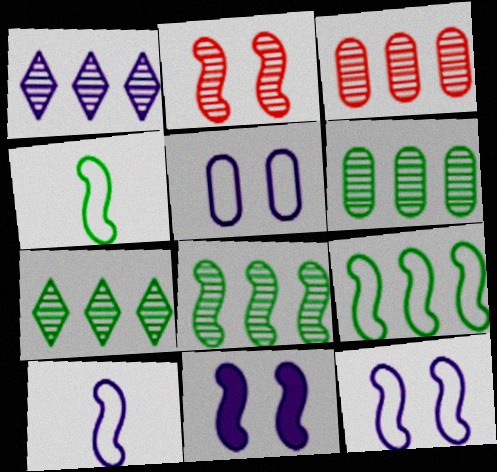[[1, 3, 8], 
[6, 7, 8]]